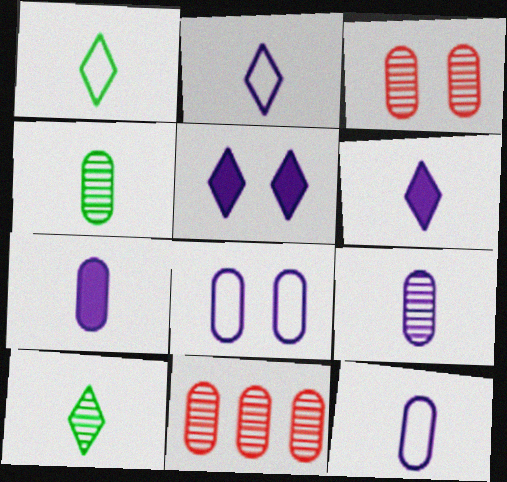[[7, 9, 12]]